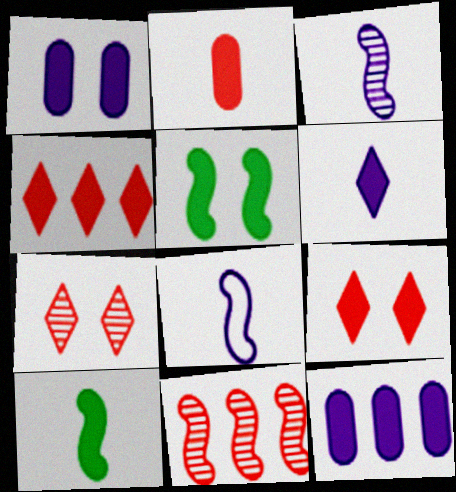[[1, 4, 10], 
[1, 5, 9], 
[2, 6, 10], 
[5, 8, 11], 
[9, 10, 12]]